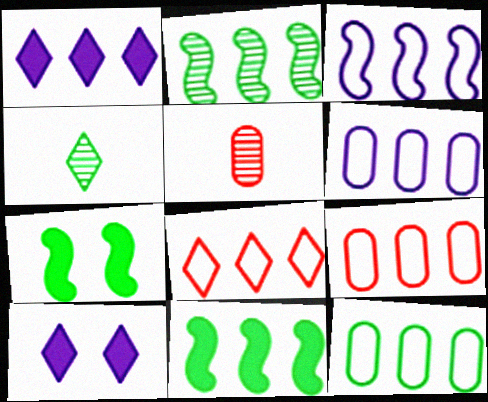[[1, 2, 9], 
[3, 8, 12], 
[4, 7, 12], 
[4, 8, 10], 
[6, 9, 12]]